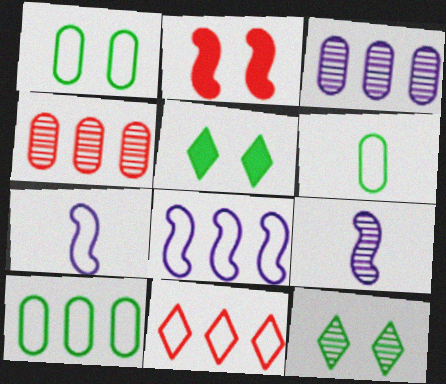[[1, 6, 10], 
[1, 7, 11], 
[4, 5, 7], 
[4, 9, 12], 
[8, 10, 11]]